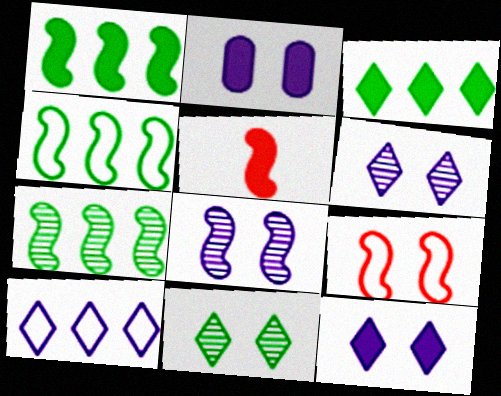[[1, 4, 7], 
[2, 3, 5], 
[2, 9, 11], 
[4, 5, 8]]